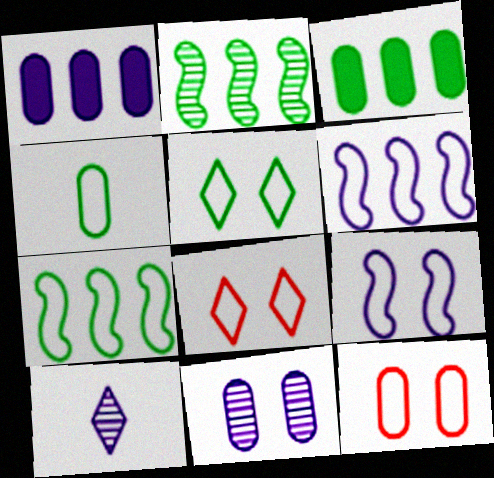[[1, 9, 10], 
[4, 5, 7], 
[4, 6, 8], 
[5, 9, 12]]